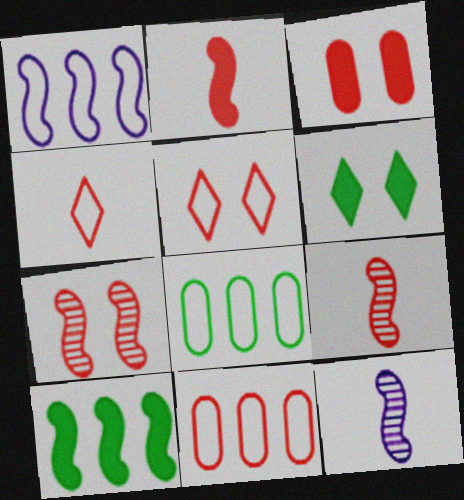[[3, 5, 7], 
[6, 11, 12]]